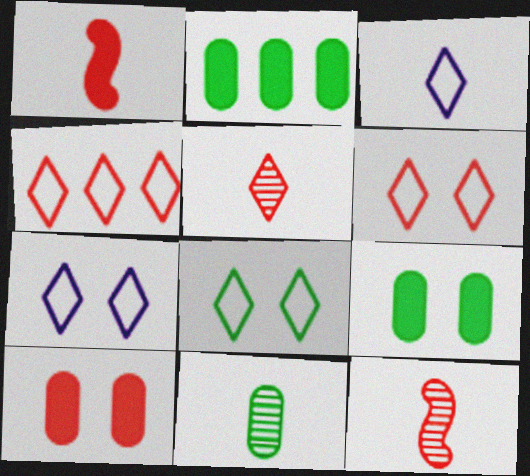[[1, 3, 11], 
[2, 7, 12], 
[3, 4, 8], 
[4, 10, 12], 
[6, 7, 8]]